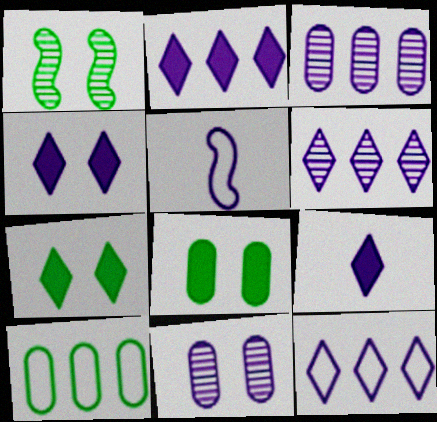[[2, 4, 9], 
[2, 5, 11], 
[2, 6, 12], 
[3, 4, 5]]